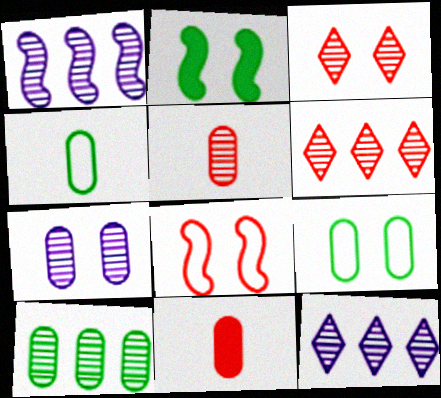[[1, 6, 10], 
[5, 7, 10], 
[6, 8, 11]]